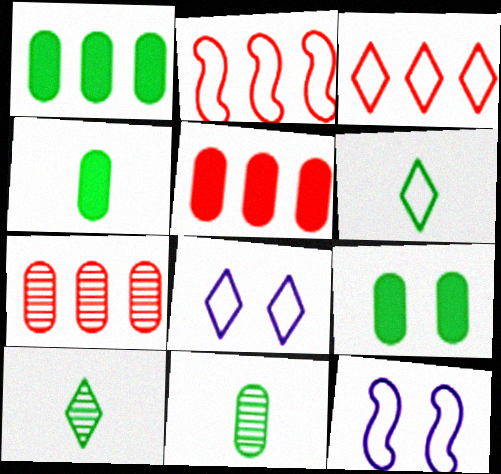[[1, 4, 9], 
[3, 6, 8], 
[5, 10, 12]]